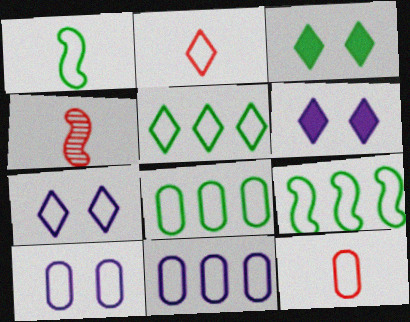[[2, 5, 7], 
[2, 9, 10], 
[3, 4, 11], 
[4, 6, 8], 
[5, 8, 9], 
[7, 9, 12], 
[8, 10, 12]]